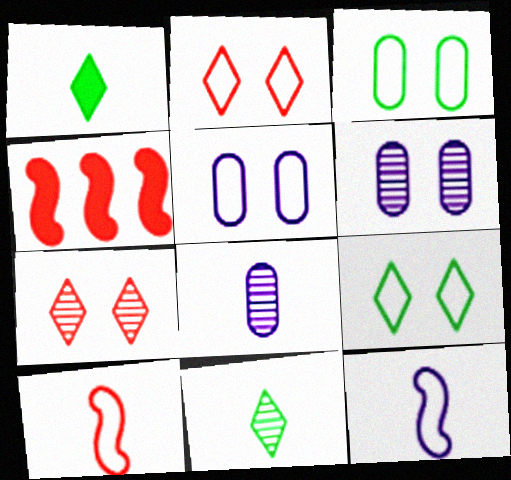[[1, 8, 10], 
[4, 5, 11], 
[4, 8, 9]]